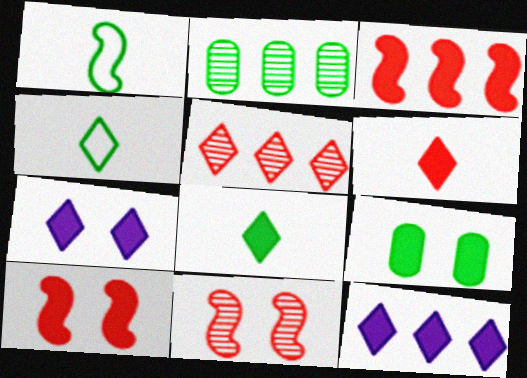[[4, 5, 7], 
[7, 9, 10]]